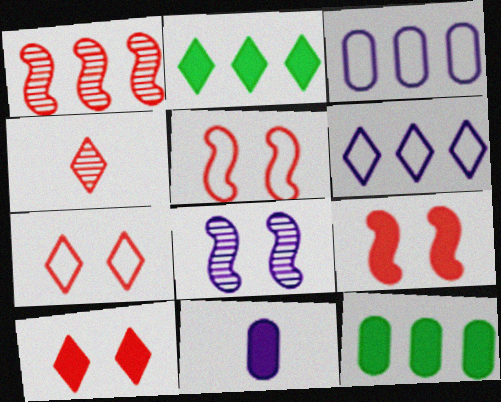[[1, 2, 3], 
[1, 6, 12], 
[2, 9, 11], 
[6, 8, 11]]